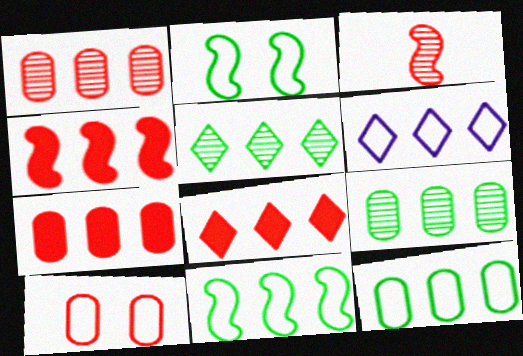[[3, 8, 10], 
[4, 6, 9], 
[4, 7, 8], 
[5, 6, 8]]